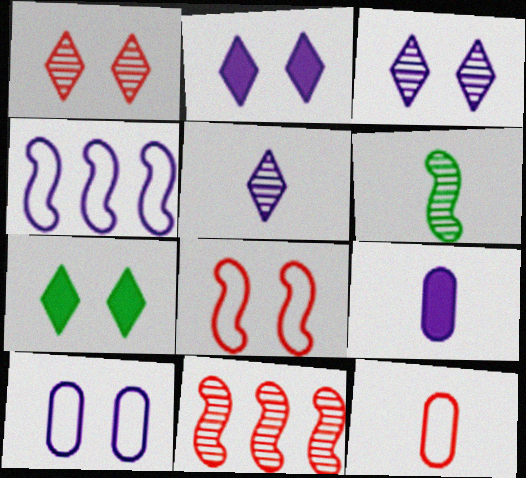[[3, 4, 9]]